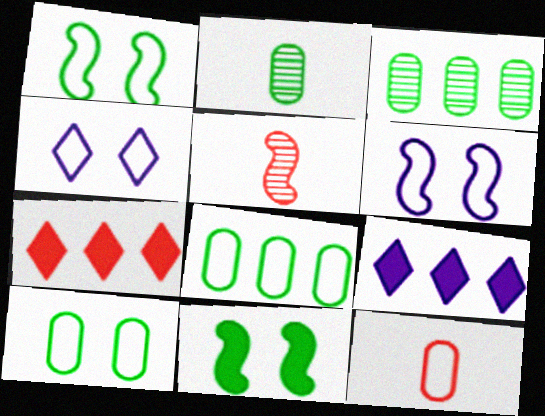[[2, 6, 7], 
[5, 9, 10]]